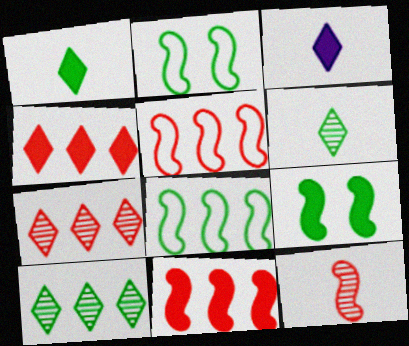[]